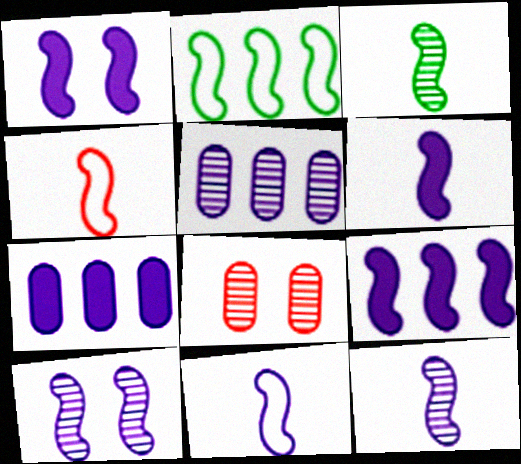[[1, 6, 9], 
[3, 4, 6], 
[6, 11, 12], 
[9, 10, 11]]